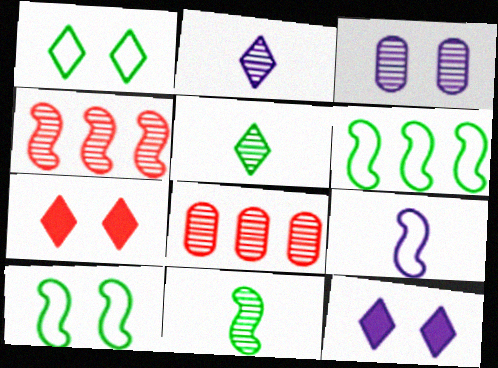[[3, 4, 5], 
[3, 7, 10]]